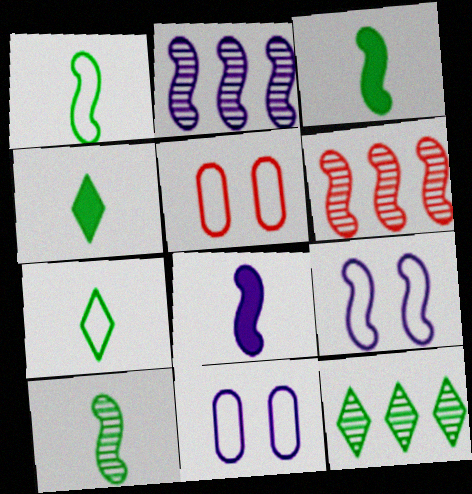[[1, 3, 10], 
[2, 4, 5], 
[2, 8, 9], 
[3, 6, 9], 
[4, 6, 11], 
[5, 8, 12]]